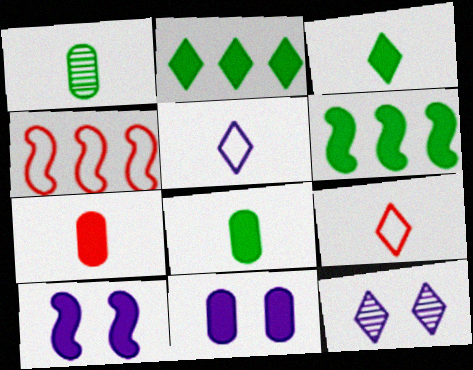[[2, 7, 10], 
[2, 9, 12], 
[4, 8, 12]]